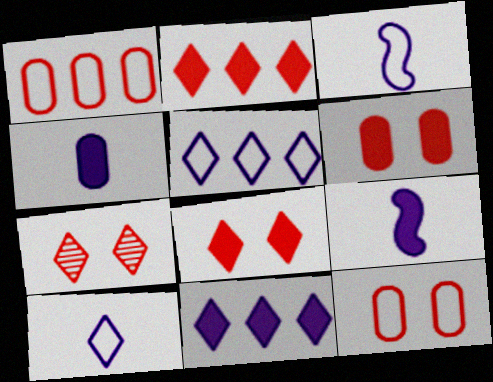[]